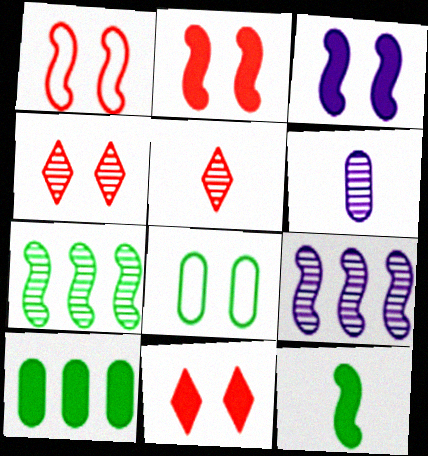[[1, 9, 12], 
[3, 4, 8], 
[4, 6, 7]]